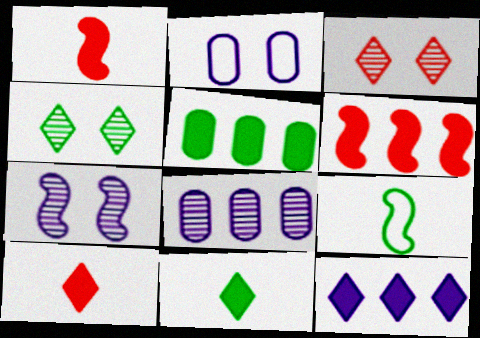[[4, 5, 9], 
[5, 6, 12], 
[6, 7, 9]]